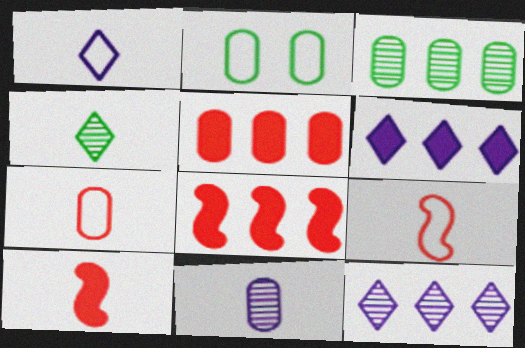[[2, 5, 11], 
[2, 10, 12]]